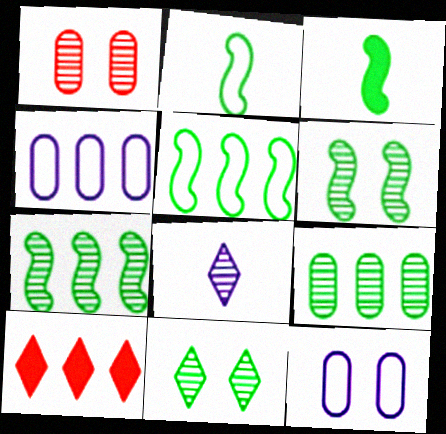[[1, 7, 8], 
[3, 5, 6], 
[4, 7, 10]]